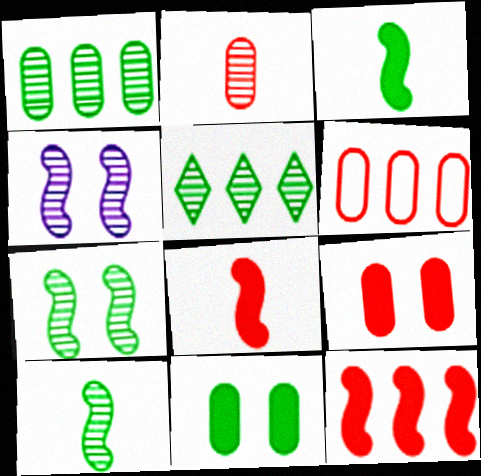[[2, 4, 5], 
[2, 6, 9]]